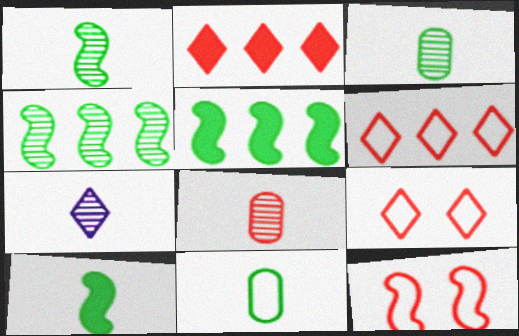[[1, 7, 8], 
[2, 8, 12]]